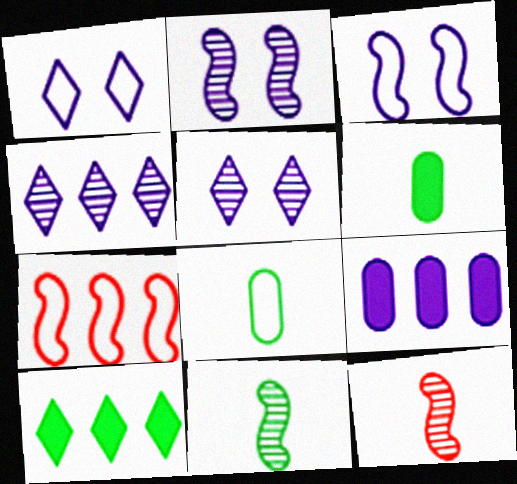[[1, 7, 8], 
[5, 6, 7]]